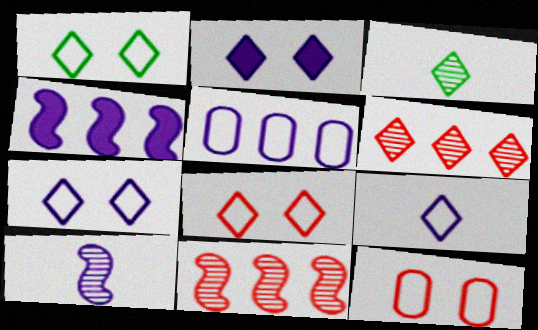[[1, 7, 8], 
[2, 5, 10], 
[3, 4, 12]]